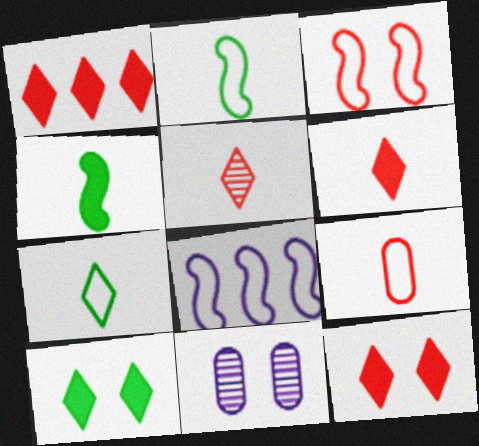[[1, 2, 11], 
[1, 6, 12], 
[2, 3, 8], 
[3, 10, 11]]